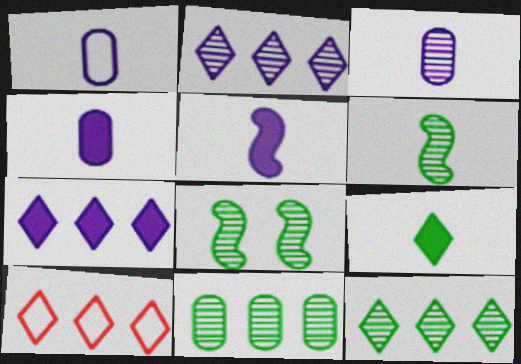[[1, 3, 4], 
[4, 8, 10], 
[7, 10, 12]]